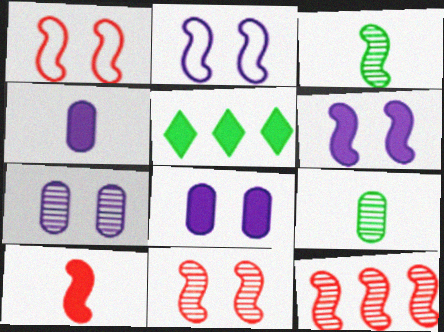[[1, 10, 12], 
[5, 8, 10]]